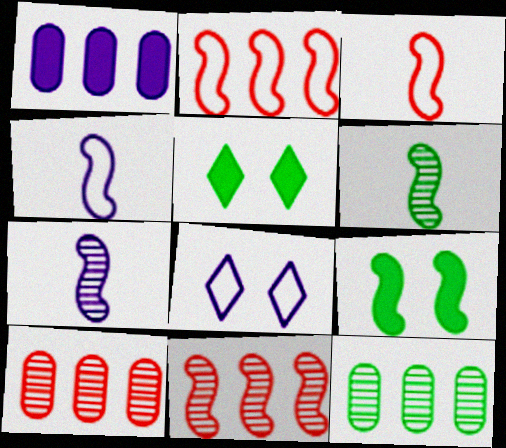[[1, 7, 8], 
[2, 7, 9], 
[4, 5, 10], 
[4, 9, 11]]